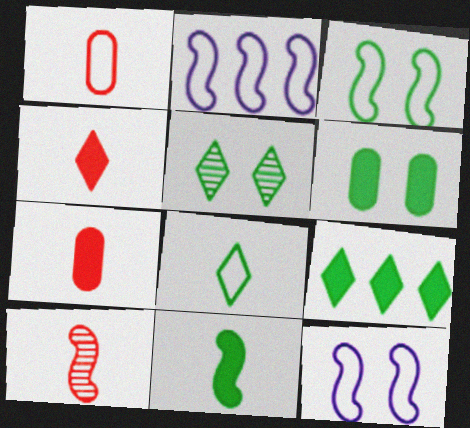[[1, 4, 10], 
[2, 5, 7], 
[3, 5, 6], 
[5, 8, 9], 
[6, 9, 11]]